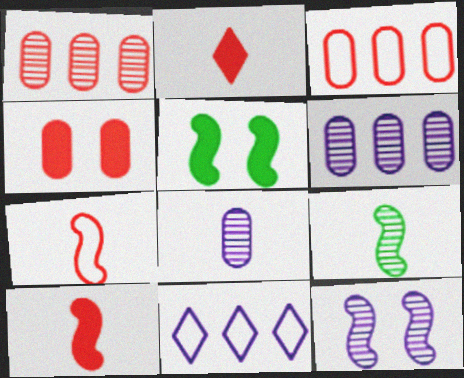[[4, 9, 11]]